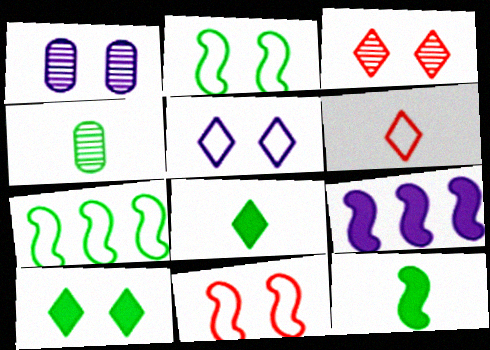[[1, 10, 11], 
[3, 5, 10], 
[4, 7, 10]]